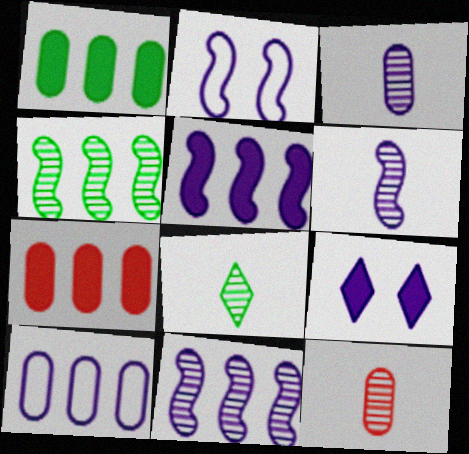[[2, 5, 6], 
[2, 7, 8], 
[6, 8, 12], 
[6, 9, 10]]